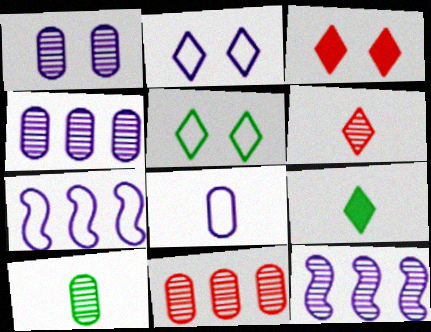[[1, 10, 11], 
[2, 7, 8], 
[3, 7, 10]]